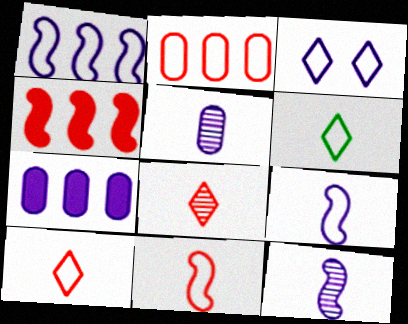[[3, 7, 12]]